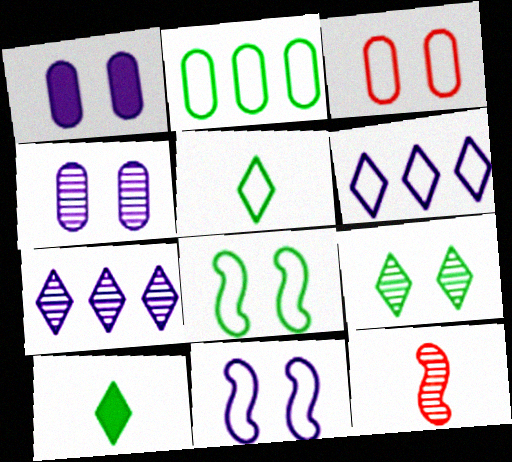[[2, 5, 8]]